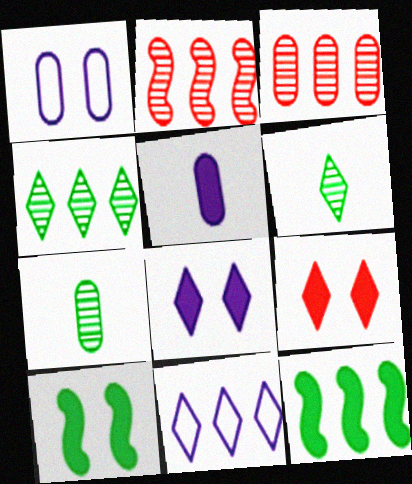[[3, 11, 12], 
[5, 9, 12], 
[6, 9, 11]]